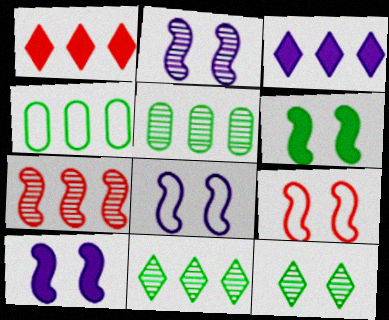[[2, 6, 9], 
[2, 8, 10], 
[3, 4, 7]]